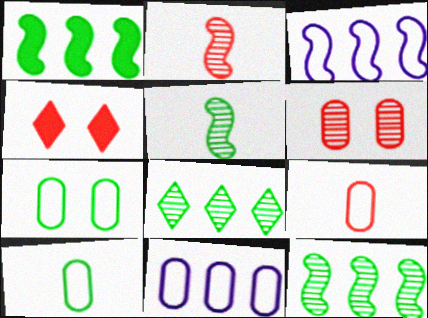[[4, 5, 11], 
[7, 9, 11]]